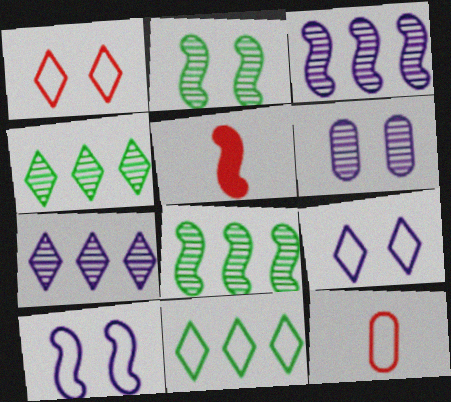[[5, 6, 11], 
[5, 8, 10], 
[10, 11, 12]]